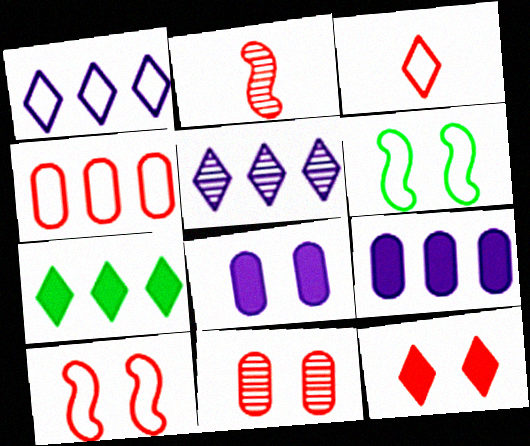[[2, 4, 12], 
[3, 4, 10], 
[10, 11, 12]]